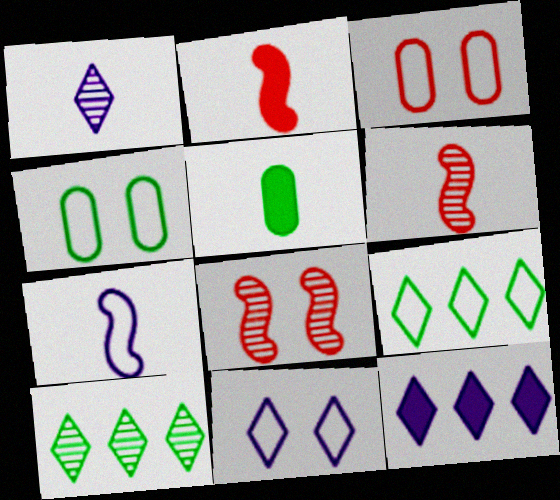[[1, 11, 12], 
[3, 7, 9], 
[4, 6, 12]]